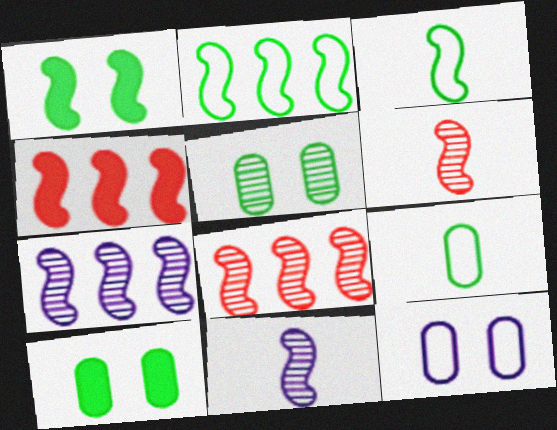[[2, 4, 7]]